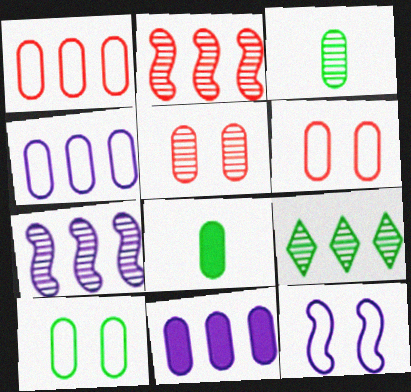[[3, 6, 11], 
[4, 5, 8]]